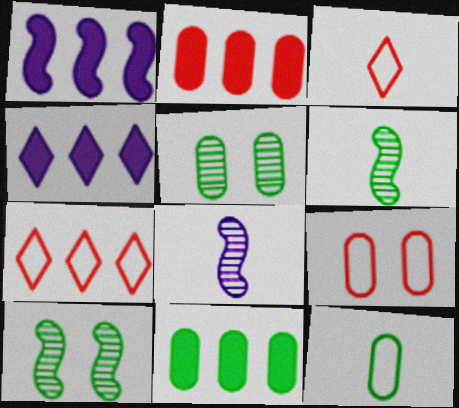[[1, 3, 5], 
[4, 6, 9], 
[5, 11, 12]]